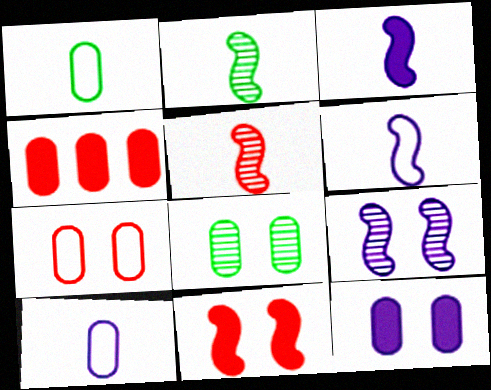[[4, 8, 10], 
[7, 8, 12]]